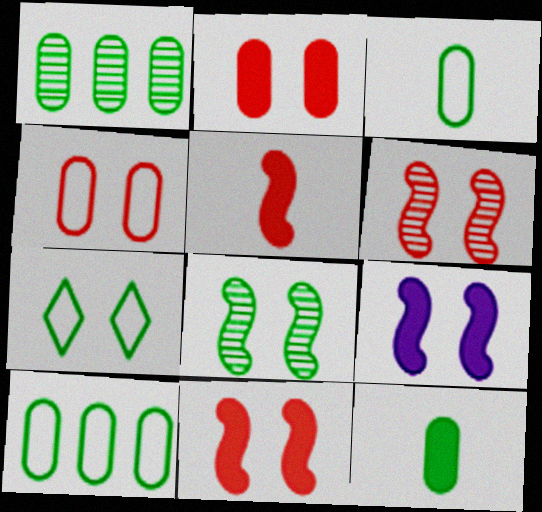[]